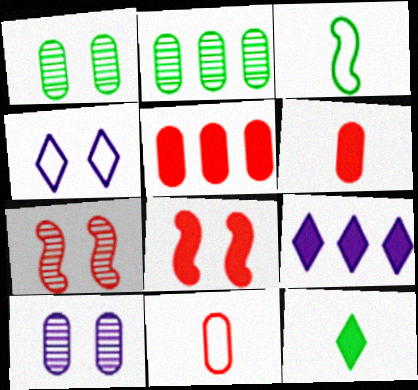[[1, 4, 8]]